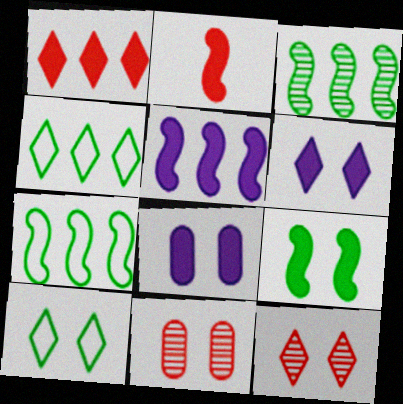[[2, 5, 9], 
[6, 10, 12]]